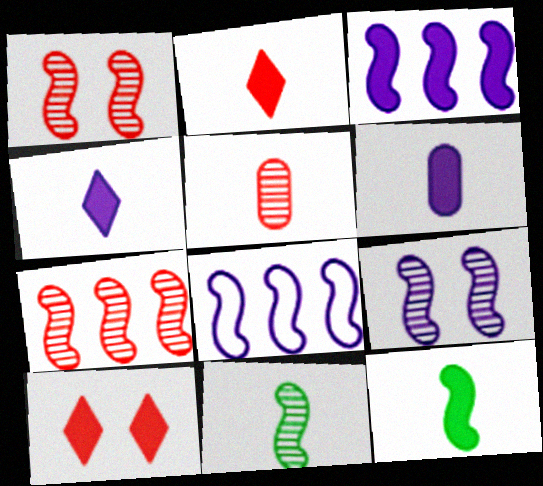[[1, 8, 12], 
[2, 6, 12], 
[7, 9, 11]]